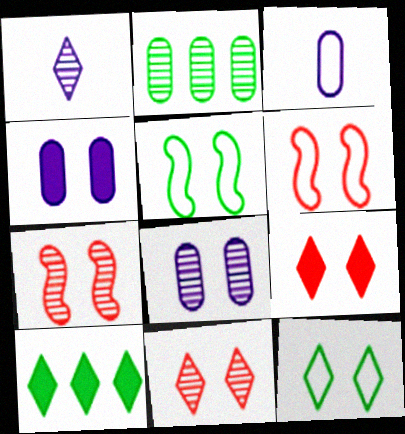[[1, 2, 7], 
[3, 7, 10], 
[4, 5, 11], 
[4, 7, 12], 
[5, 8, 9]]